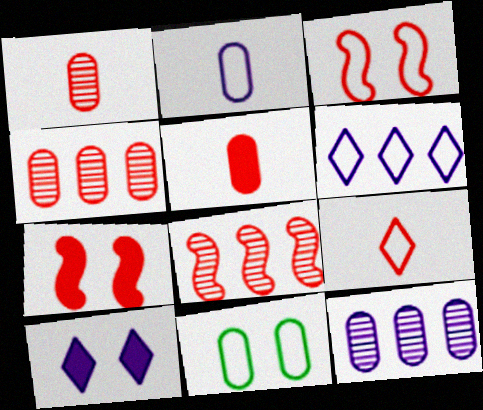[[4, 7, 9], 
[5, 11, 12]]